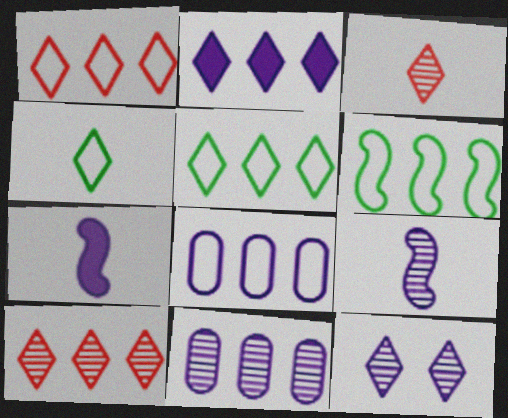[[1, 6, 8], 
[2, 5, 10], 
[7, 8, 12], 
[9, 11, 12]]